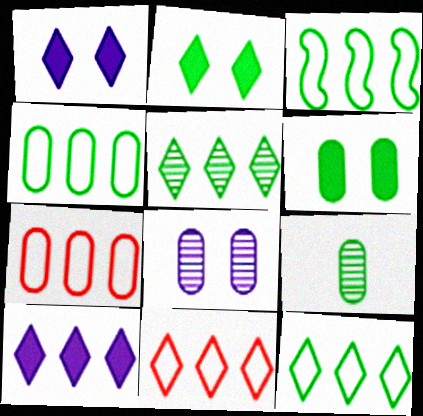[[2, 3, 9], 
[3, 4, 12], 
[4, 6, 9], 
[5, 10, 11]]